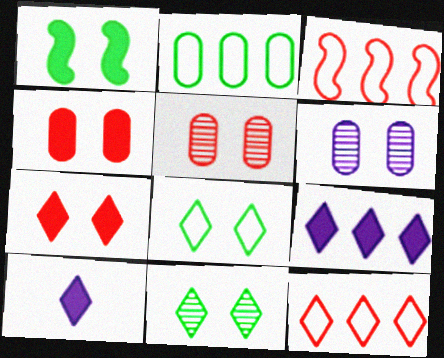[[10, 11, 12]]